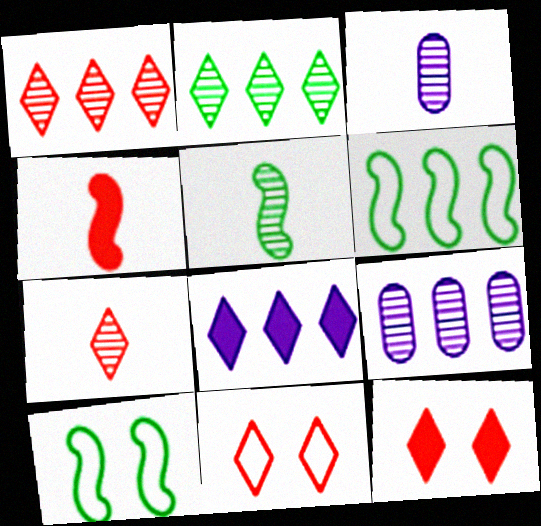[[3, 5, 7], 
[3, 6, 12]]